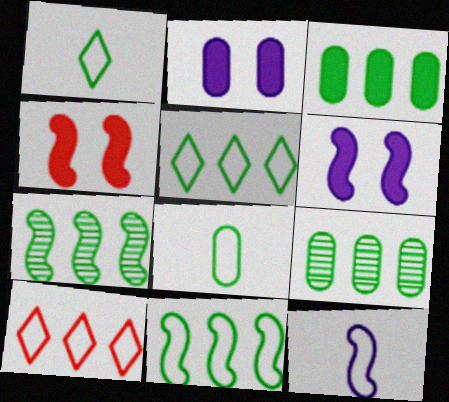[[3, 5, 7], 
[4, 7, 12]]